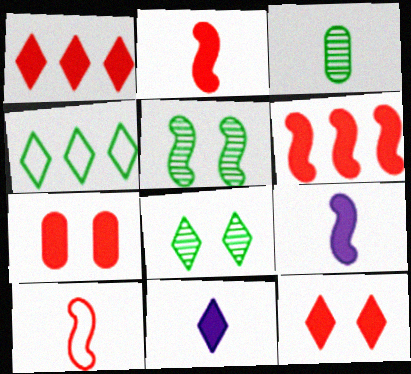[[1, 2, 7], 
[3, 10, 11]]